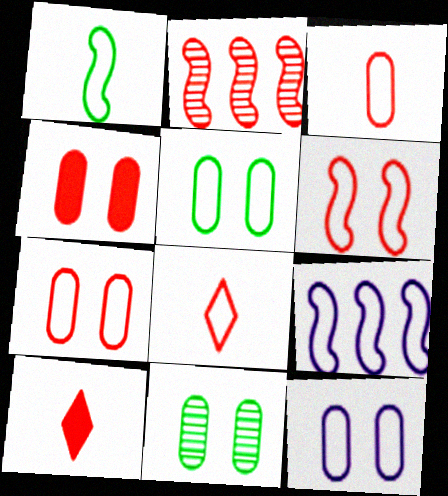[[1, 6, 9], 
[2, 4, 8], 
[2, 7, 10], 
[4, 11, 12], 
[5, 7, 12], 
[5, 8, 9], 
[9, 10, 11]]